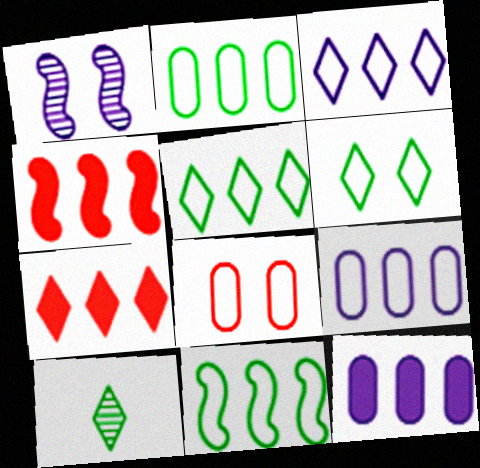[[2, 5, 11]]